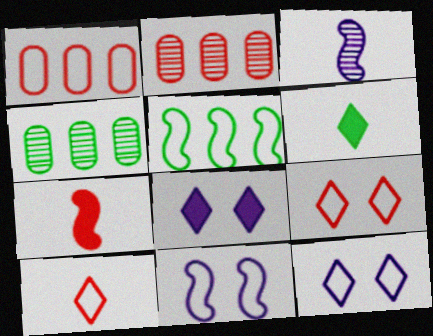[[2, 6, 11], 
[2, 7, 9], 
[4, 7, 12]]